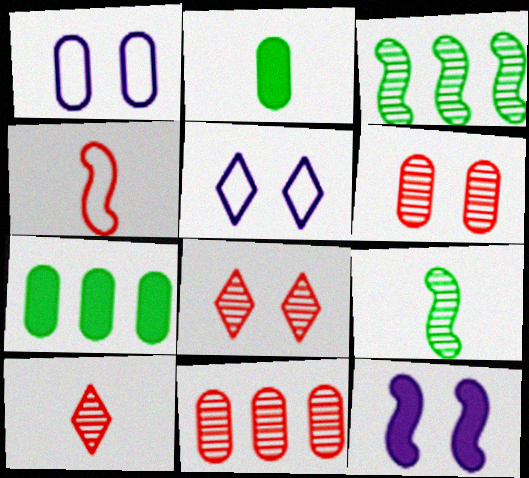[[1, 2, 11], 
[3, 4, 12]]